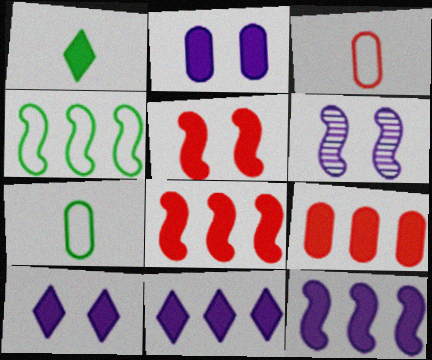[[1, 2, 8]]